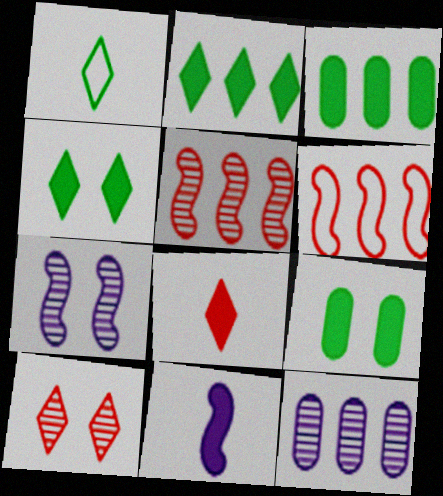[[2, 6, 12]]